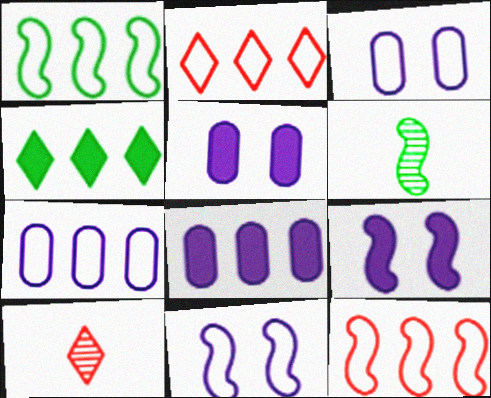[[1, 2, 7], 
[1, 5, 10], 
[2, 5, 6], 
[6, 9, 12]]